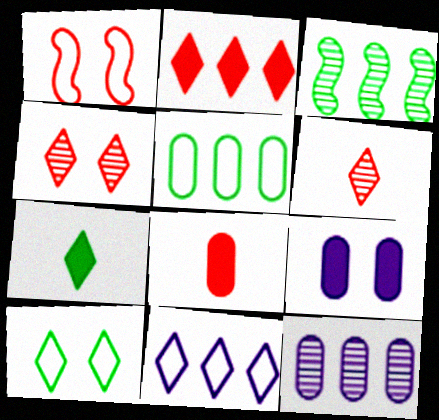[[1, 7, 12], 
[4, 7, 11]]